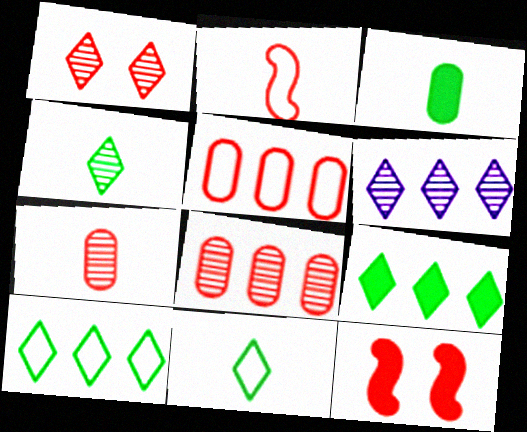[[1, 4, 6]]